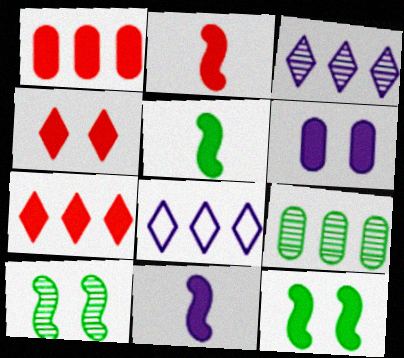[[1, 2, 4], 
[2, 5, 11], 
[4, 6, 12], 
[5, 6, 7]]